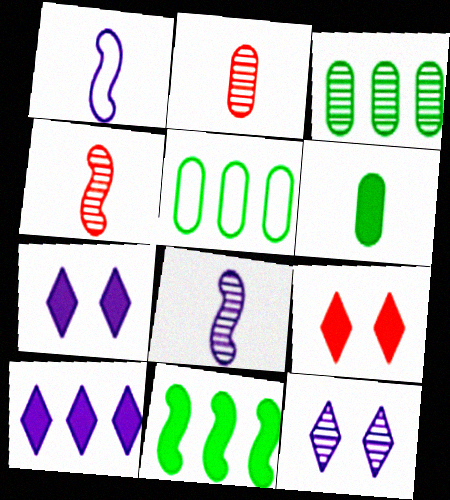[[1, 3, 9], 
[3, 4, 12], 
[4, 5, 7], 
[5, 8, 9]]